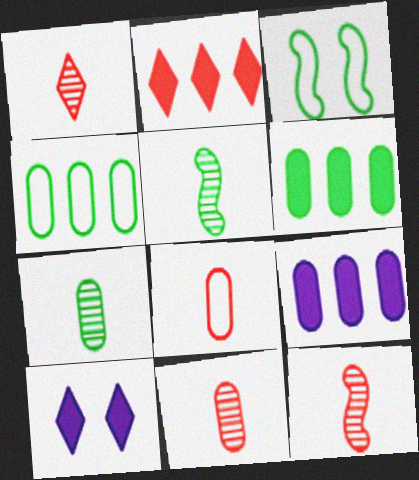[[1, 3, 9], 
[1, 11, 12], 
[4, 10, 12]]